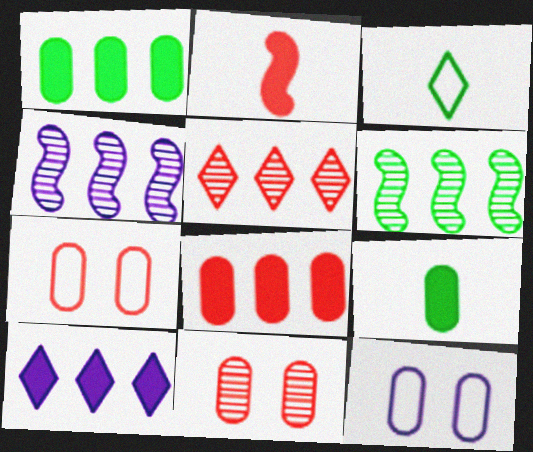[[2, 5, 7]]